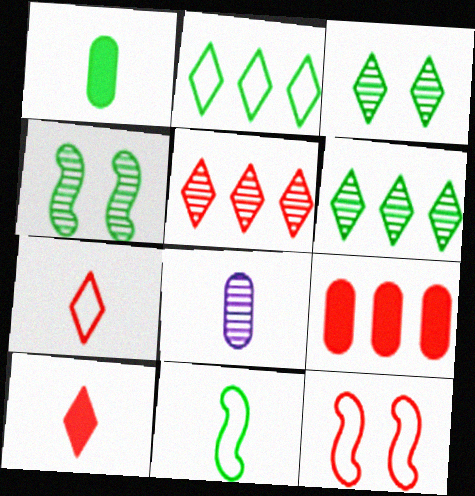[[1, 2, 4], 
[4, 5, 8], 
[8, 10, 11]]